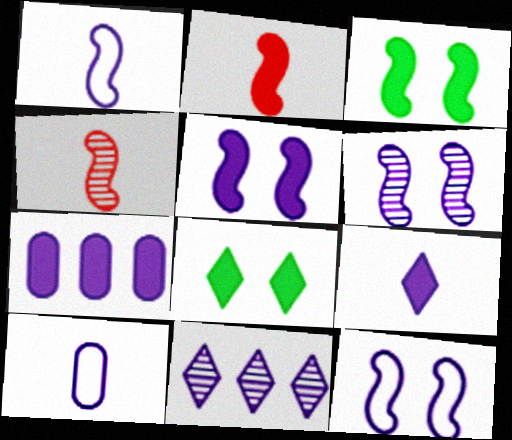[[2, 7, 8], 
[5, 6, 12], 
[5, 7, 9], 
[5, 10, 11]]